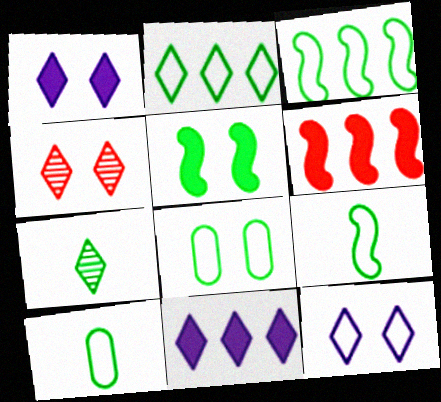[[2, 8, 9]]